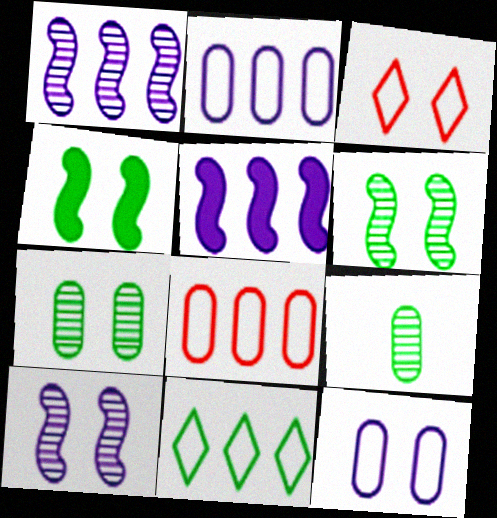[[3, 5, 9], 
[4, 9, 11]]